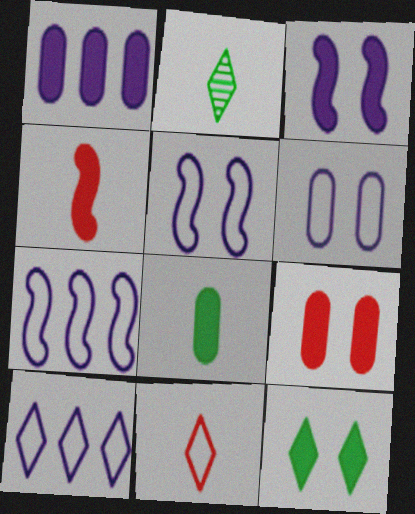[[1, 4, 12], 
[1, 8, 9], 
[2, 7, 9], 
[3, 9, 12]]